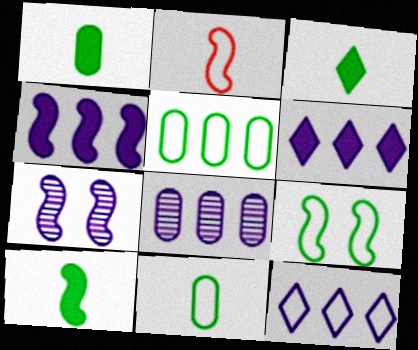[[1, 3, 10], 
[4, 8, 12]]